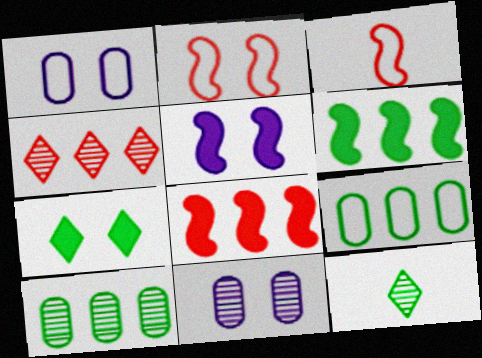[[1, 8, 12], 
[2, 7, 11]]